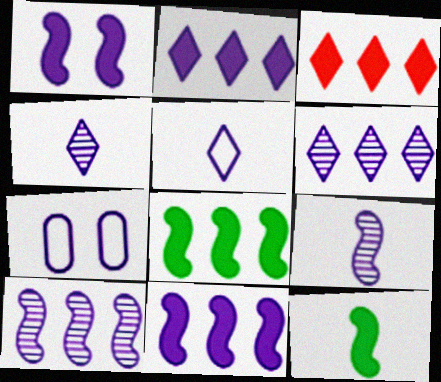[[2, 7, 9], 
[4, 7, 11]]